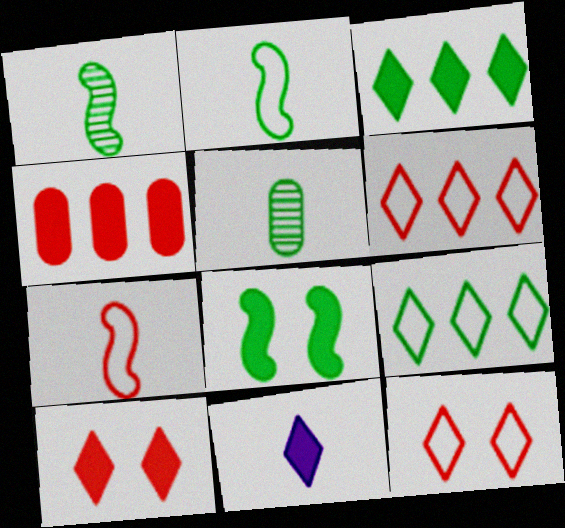[[3, 10, 11], 
[4, 8, 11], 
[5, 7, 11], 
[5, 8, 9]]